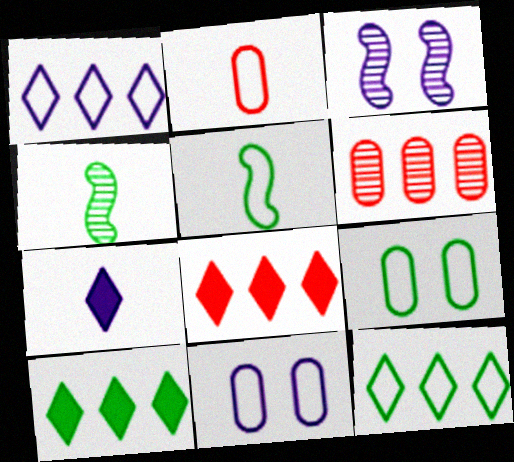[[2, 3, 10], 
[2, 4, 7], 
[4, 8, 11], 
[4, 9, 10], 
[5, 9, 12]]